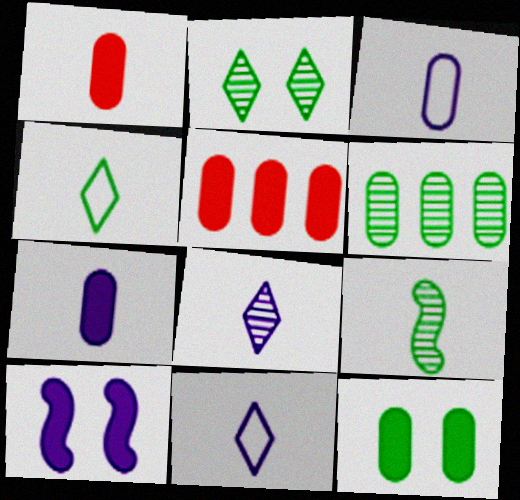[[1, 9, 11], 
[2, 6, 9], 
[5, 7, 12]]